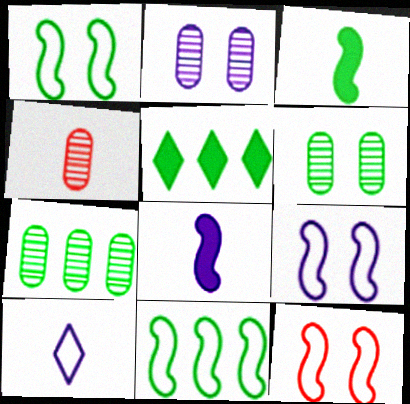[[1, 9, 12], 
[2, 4, 7], 
[3, 4, 10], 
[4, 5, 9], 
[5, 7, 11]]